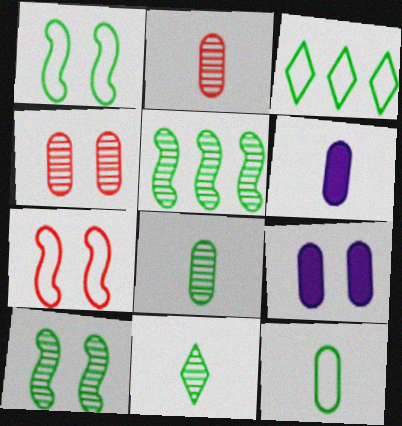[[1, 3, 12], 
[2, 6, 12]]